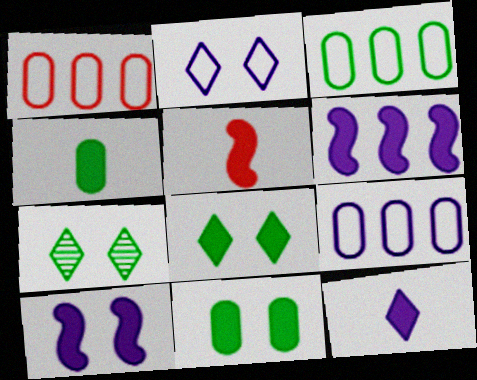[[1, 3, 9], 
[4, 5, 12], 
[5, 7, 9]]